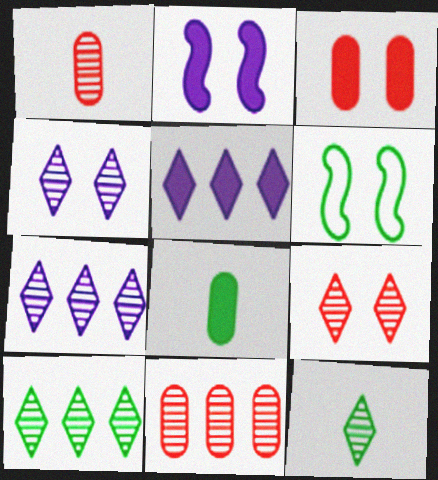[[1, 5, 6], 
[3, 4, 6], 
[6, 8, 10], 
[7, 9, 12]]